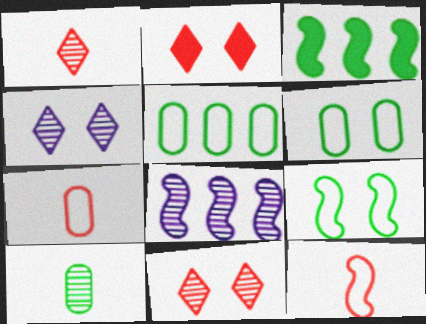[[3, 4, 7], 
[8, 10, 11]]